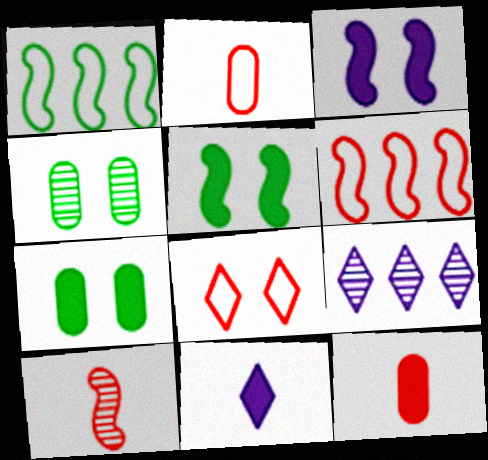[[1, 3, 10], 
[2, 5, 9], 
[2, 6, 8], 
[3, 4, 8], 
[4, 6, 11], 
[4, 9, 10]]